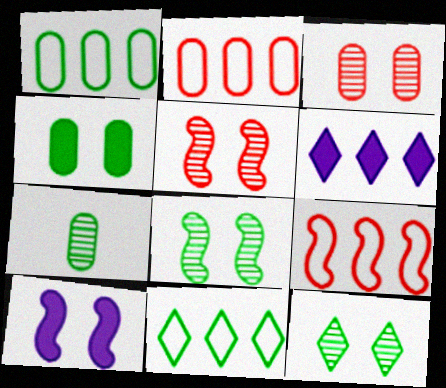[[1, 4, 7]]